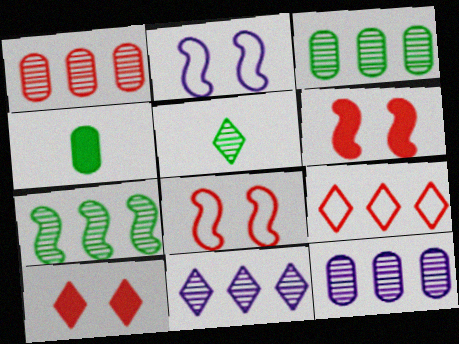[[1, 3, 12], 
[1, 7, 11], 
[4, 8, 11]]